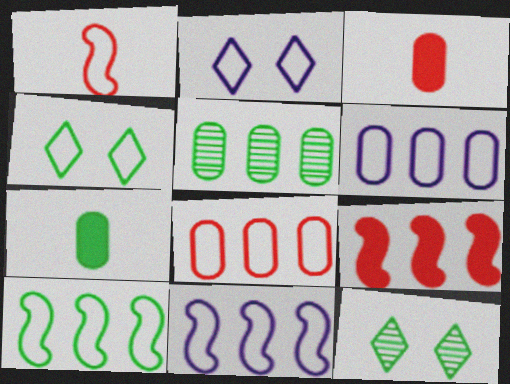[[1, 4, 6], 
[3, 11, 12], 
[7, 10, 12]]